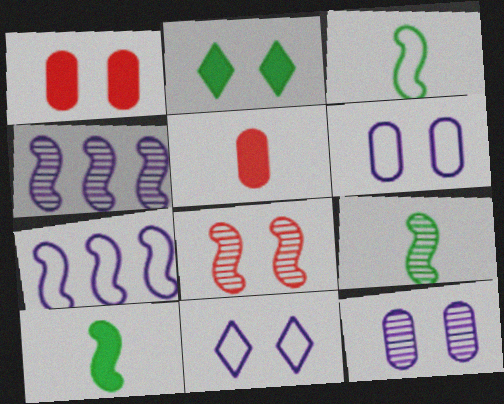[[2, 6, 8], 
[3, 9, 10], 
[4, 8, 9], 
[7, 8, 10]]